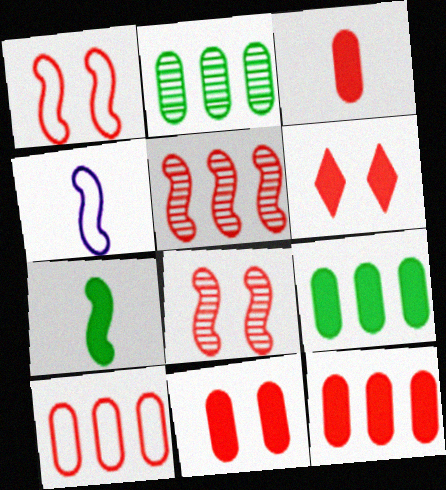[[2, 4, 6], 
[3, 11, 12]]